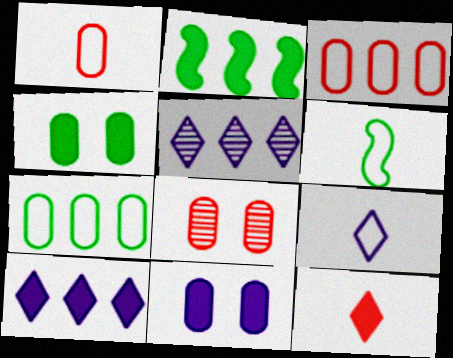[[1, 6, 9], 
[2, 3, 5], 
[2, 8, 9], 
[2, 11, 12], 
[6, 8, 10]]